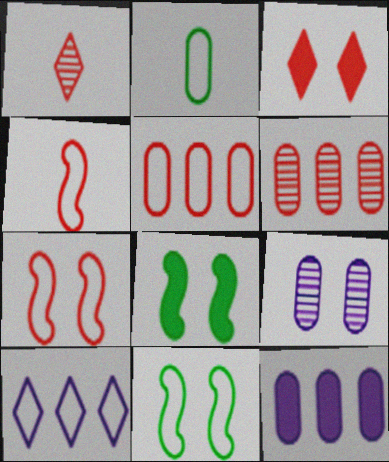[[1, 11, 12], 
[2, 7, 10], 
[3, 4, 6], 
[3, 9, 11]]